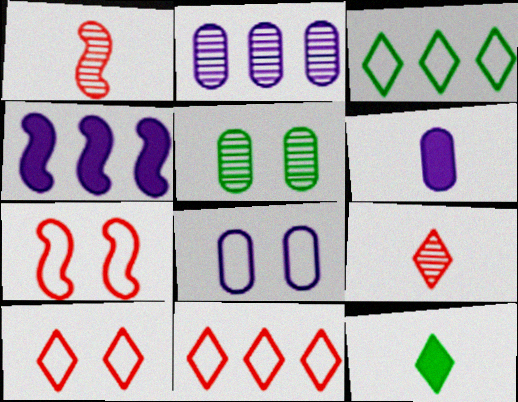[[2, 6, 8], 
[2, 7, 12]]